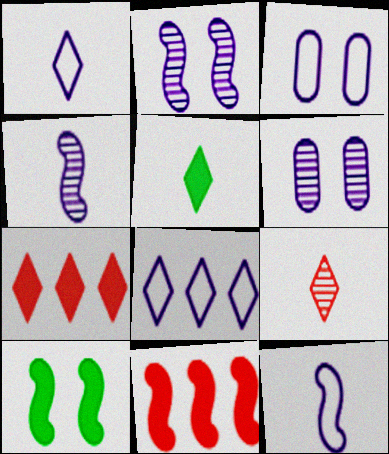[[1, 5, 9], 
[3, 8, 12]]